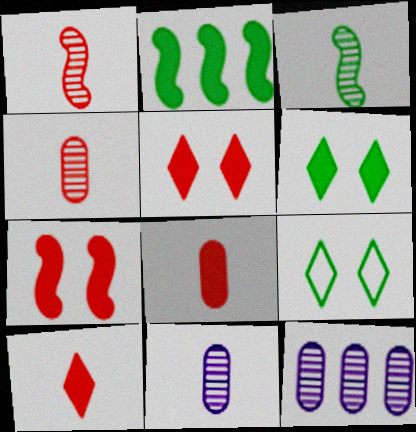[]